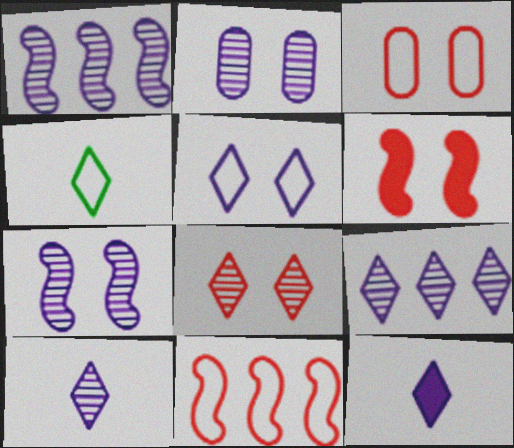[[1, 2, 10], 
[3, 6, 8], 
[5, 9, 12]]